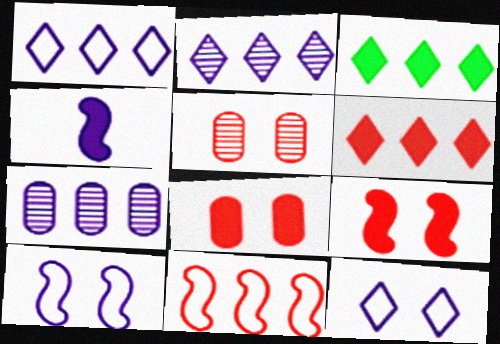[[3, 4, 8], 
[3, 7, 11], 
[4, 7, 12]]